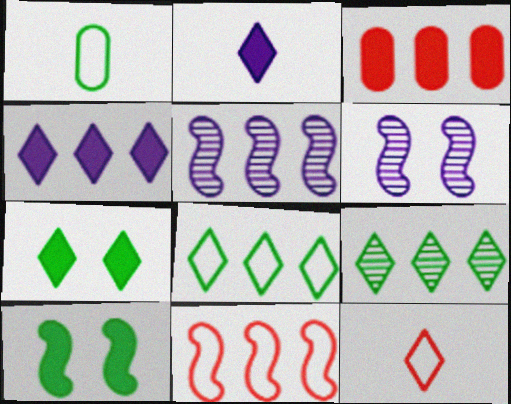[[1, 9, 10], 
[2, 3, 10], 
[3, 5, 8]]